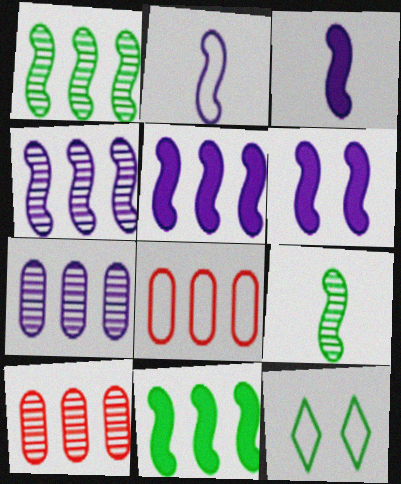[[2, 4, 6], 
[2, 8, 12], 
[3, 5, 6], 
[3, 10, 12]]